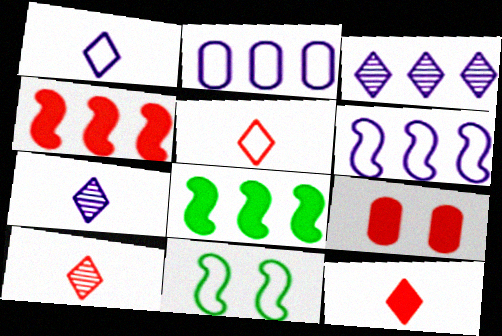[[2, 5, 11], 
[4, 9, 12], 
[5, 10, 12]]